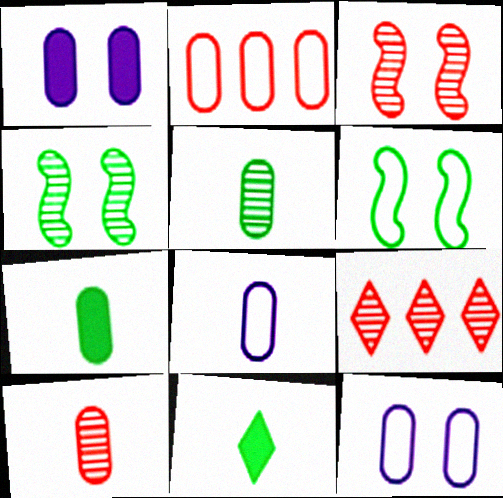[[1, 2, 5], 
[3, 9, 10], 
[7, 8, 10]]